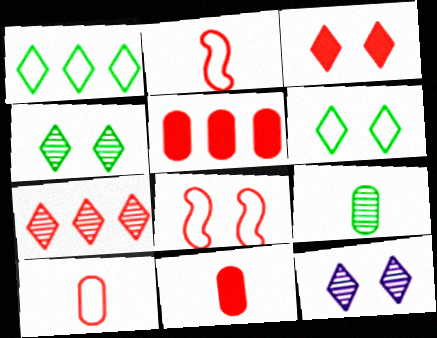[[3, 6, 12], 
[7, 8, 11]]